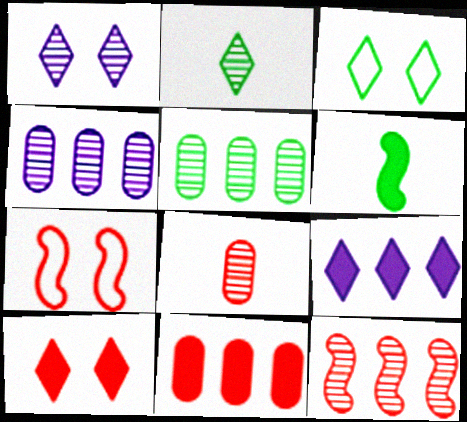[[1, 3, 10], 
[3, 5, 6]]